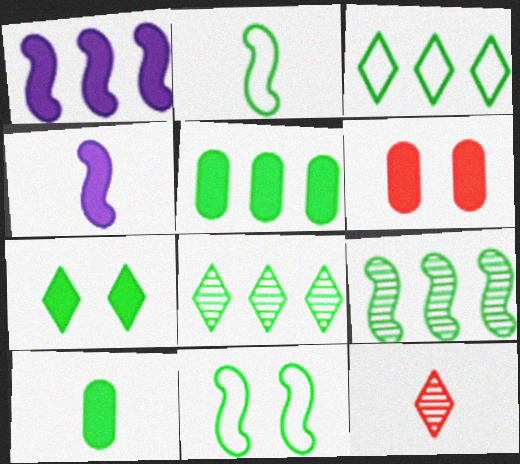[[3, 5, 9], 
[8, 10, 11]]